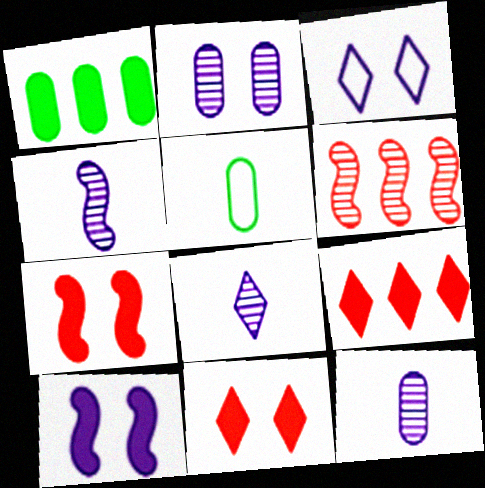[[2, 3, 10], 
[4, 8, 12]]